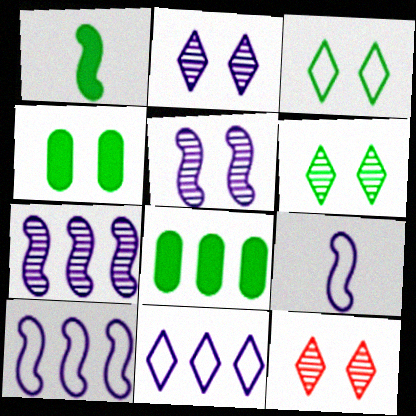[[2, 6, 12], 
[8, 9, 12]]